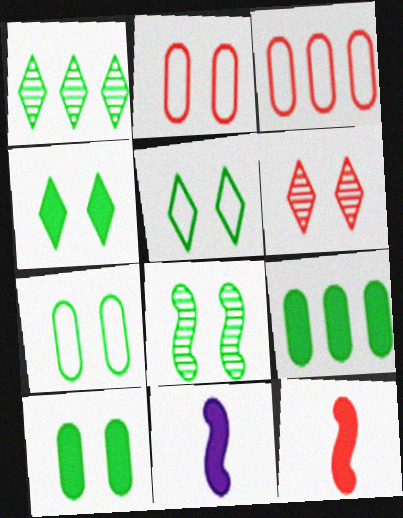[[1, 2, 11], 
[3, 6, 12], 
[4, 7, 8], 
[5, 8, 10]]